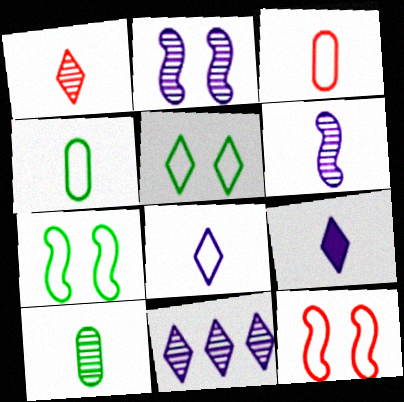[[1, 6, 10]]